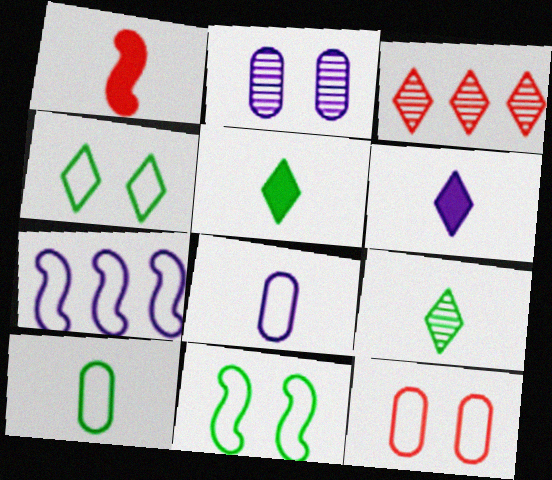[[1, 3, 12], 
[1, 8, 9], 
[2, 6, 7], 
[3, 4, 6]]